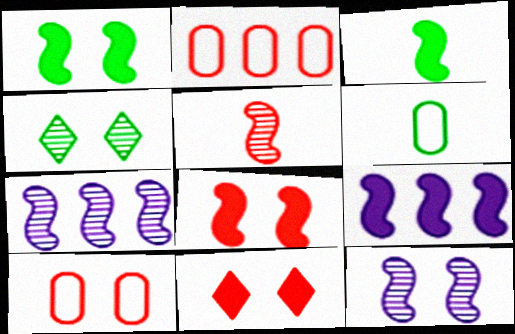[[2, 5, 11], 
[3, 8, 9], 
[6, 7, 11]]